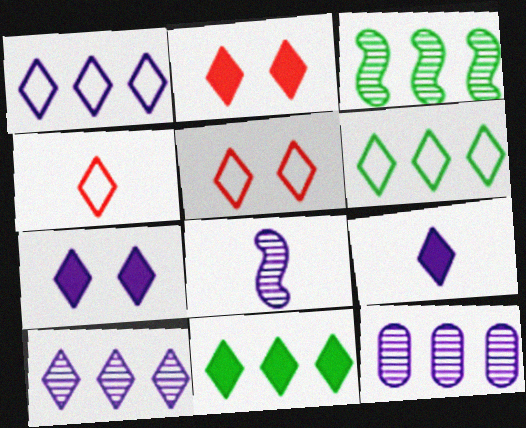[[2, 9, 11]]